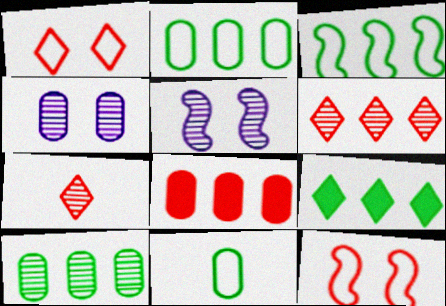[[3, 9, 10], 
[4, 8, 11], 
[5, 7, 10], 
[7, 8, 12]]